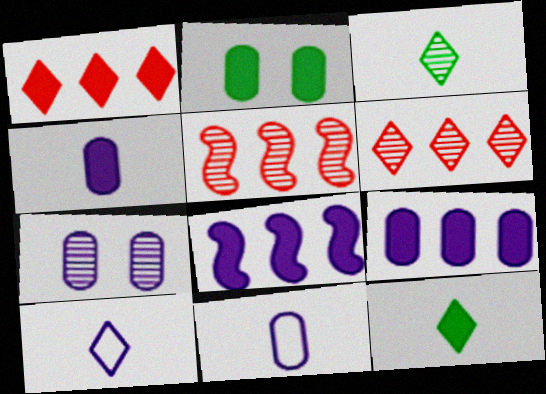[[2, 5, 10], 
[3, 5, 7], 
[7, 8, 10], 
[7, 9, 11]]